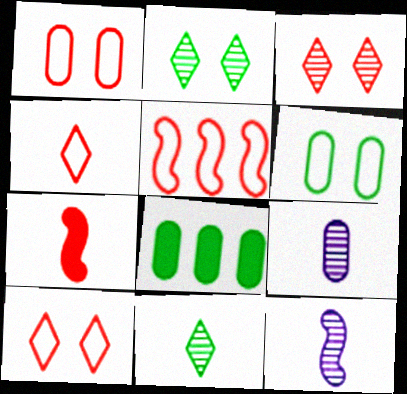[[1, 4, 5], 
[1, 8, 9], 
[8, 10, 12]]